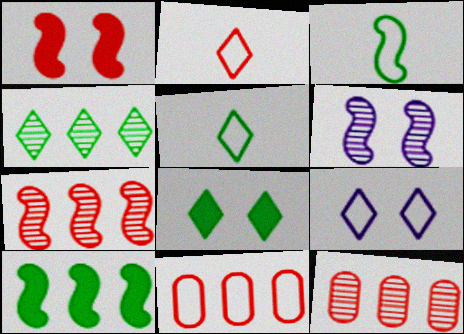[[1, 2, 12], 
[3, 9, 11], 
[4, 5, 8]]